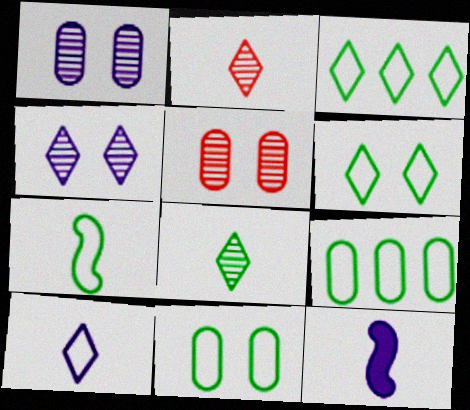[[3, 5, 12], 
[3, 7, 11], 
[6, 7, 9]]